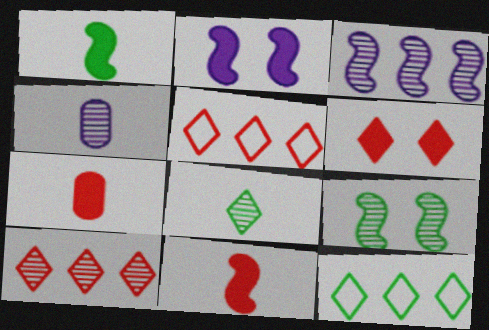[[4, 9, 10]]